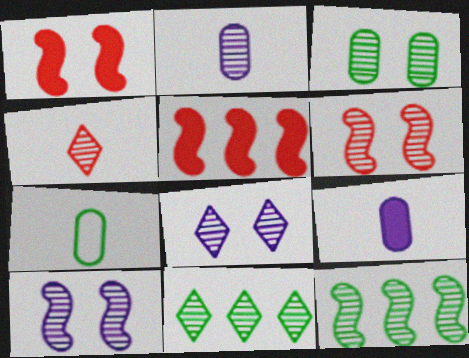[[2, 6, 11], 
[3, 6, 8], 
[4, 8, 11], 
[5, 7, 8]]